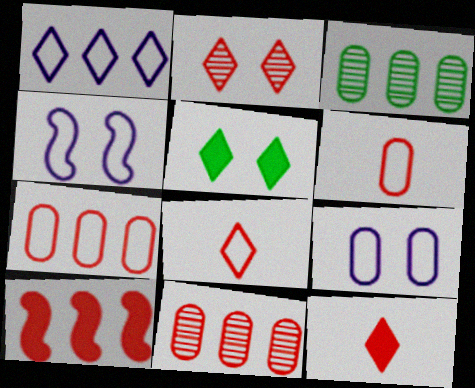[[1, 3, 10], 
[2, 6, 10], 
[3, 4, 12]]